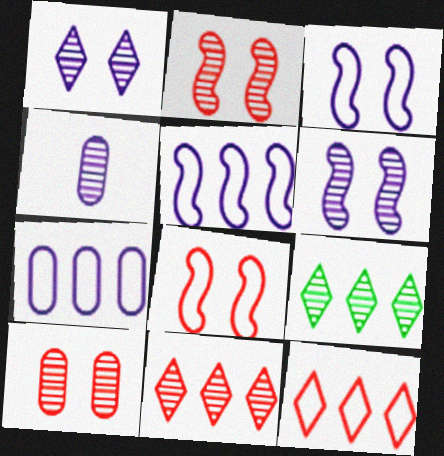[[2, 4, 9]]